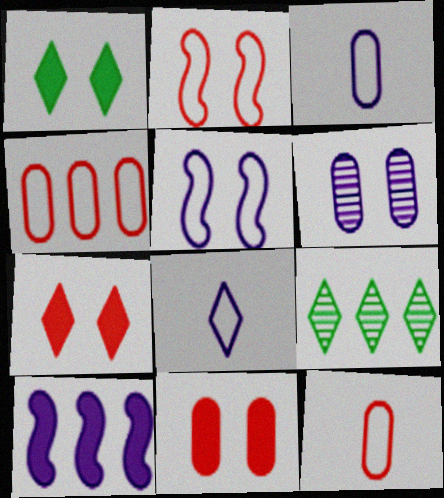[[1, 2, 6], 
[4, 9, 10], 
[6, 8, 10], 
[7, 8, 9]]